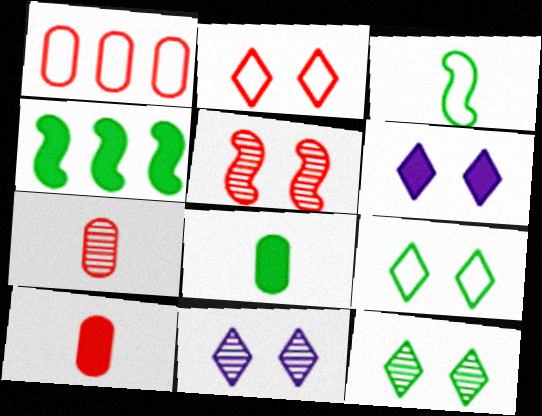[[2, 6, 12], 
[4, 6, 10]]